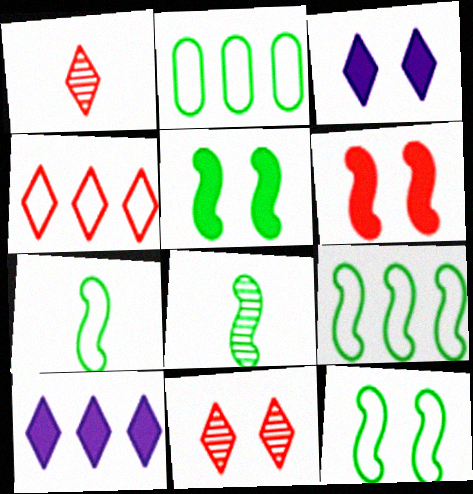[[5, 8, 9], 
[7, 9, 12]]